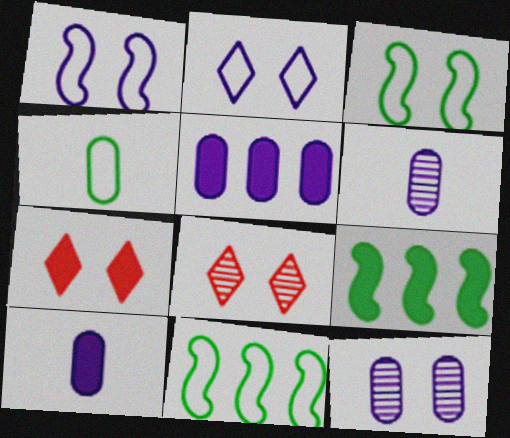[[3, 7, 12], 
[6, 7, 11], 
[7, 9, 10], 
[8, 10, 11]]